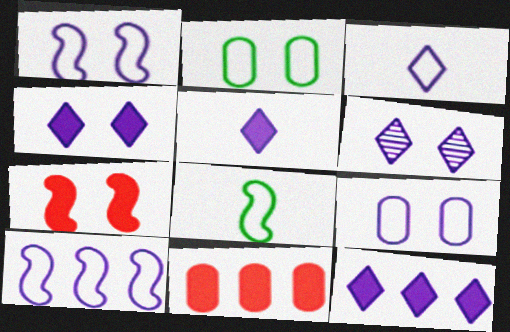[[2, 6, 7], 
[3, 6, 12], 
[3, 9, 10], 
[4, 5, 12], 
[6, 8, 11]]